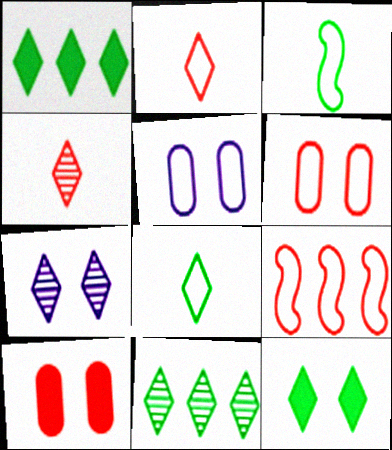[[1, 2, 7], 
[2, 6, 9], 
[4, 7, 11], 
[4, 9, 10], 
[5, 8, 9], 
[8, 11, 12]]